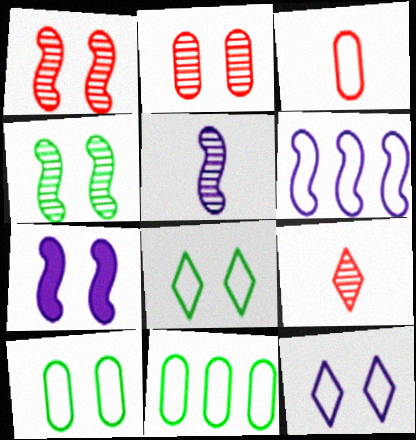[[2, 7, 8], 
[3, 6, 8], 
[5, 6, 7], 
[7, 9, 11]]